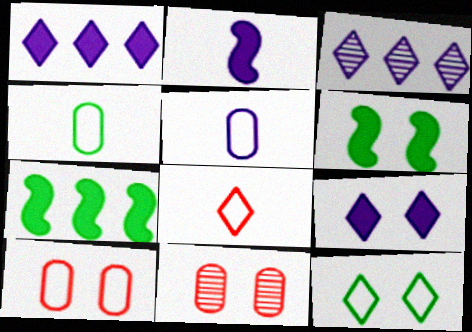[]